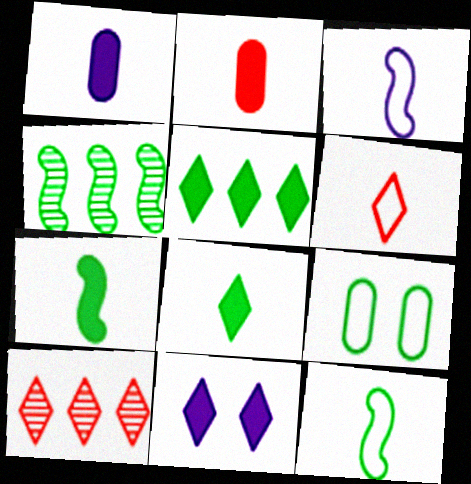[[4, 8, 9]]